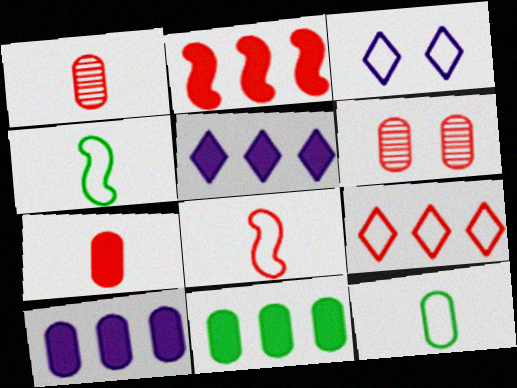[[2, 5, 11], 
[4, 5, 6], 
[6, 10, 12]]